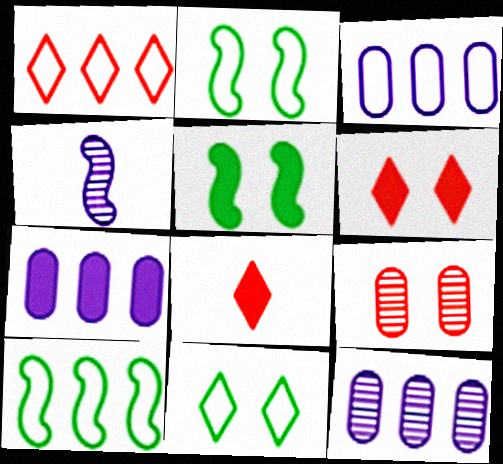[[1, 3, 10], 
[2, 8, 12], 
[3, 7, 12], 
[5, 7, 8]]